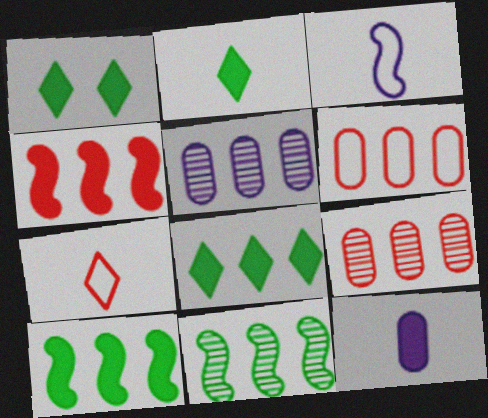[[1, 2, 8], 
[1, 3, 9], 
[1, 4, 12]]